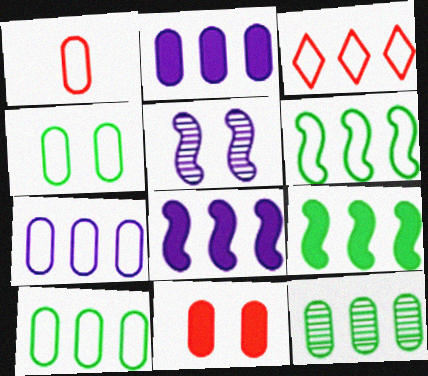[[1, 4, 7], 
[3, 6, 7], 
[3, 8, 12]]